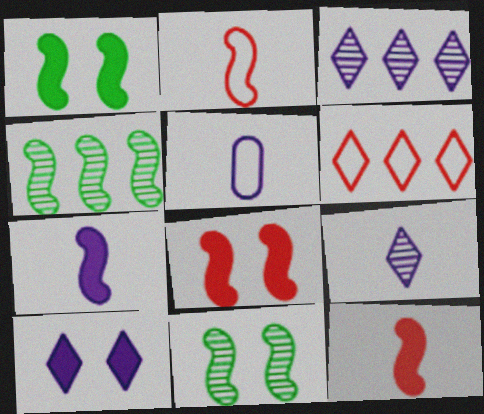[[5, 7, 9]]